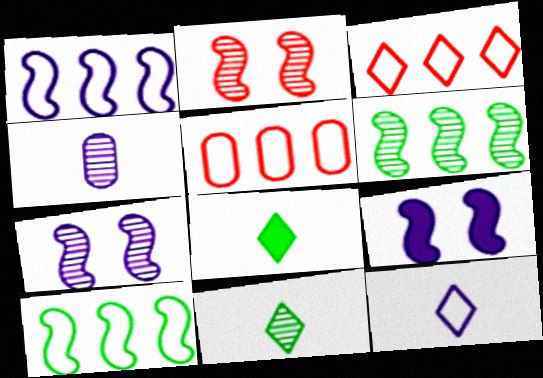[[5, 7, 8], 
[5, 9, 11]]